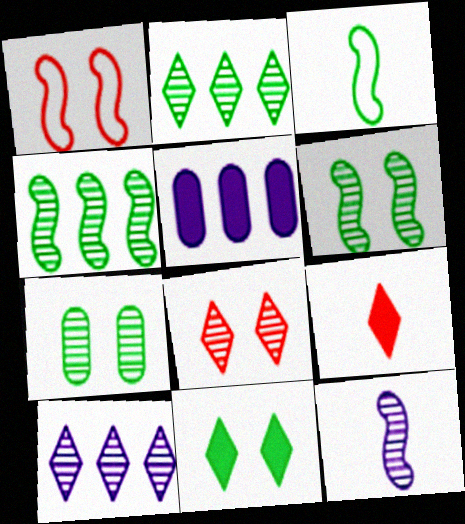[[3, 5, 8]]